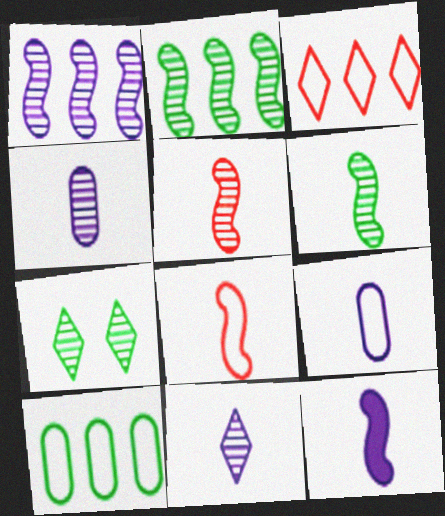[[6, 8, 12], 
[9, 11, 12]]